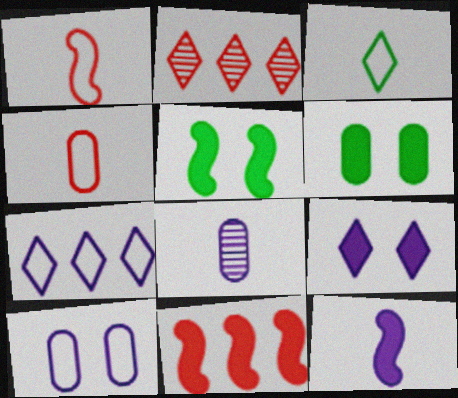[[2, 3, 9], 
[5, 11, 12]]